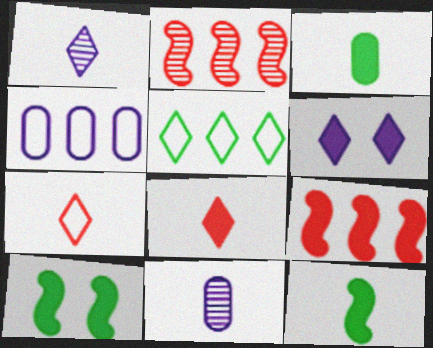[[3, 6, 9], 
[7, 11, 12]]